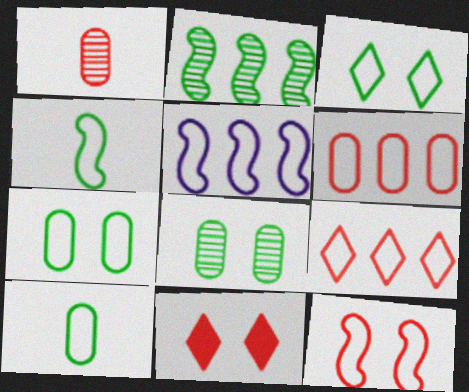[[4, 5, 12]]